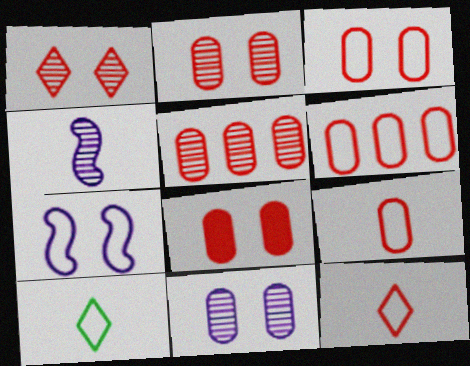[[2, 3, 8], 
[3, 6, 9], 
[5, 8, 9], 
[6, 7, 10]]